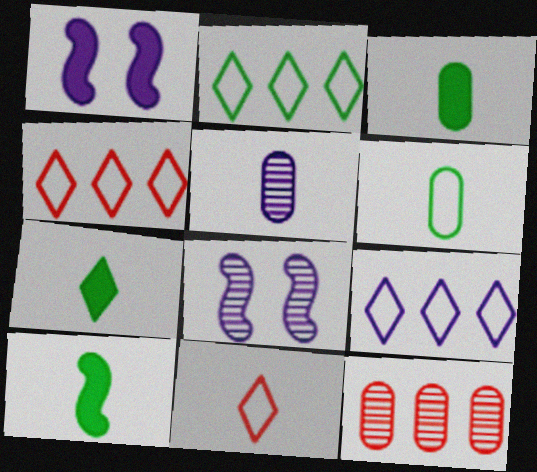[[1, 5, 9], 
[2, 4, 9], 
[3, 4, 8], 
[3, 7, 10], 
[5, 10, 11]]